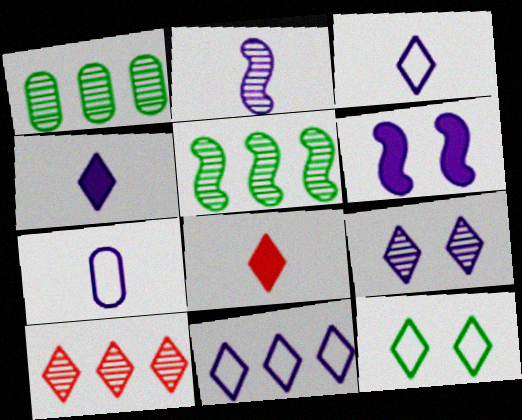[[2, 4, 7], 
[4, 9, 11], 
[4, 10, 12]]